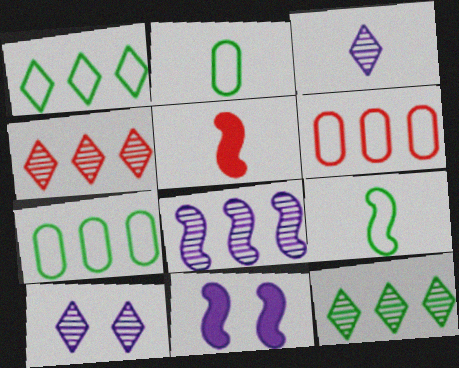[[2, 3, 5], 
[2, 4, 11], 
[5, 7, 10]]